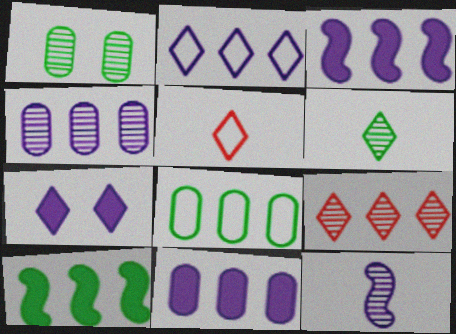[[1, 3, 5], 
[1, 9, 12], 
[2, 3, 4], 
[3, 8, 9]]